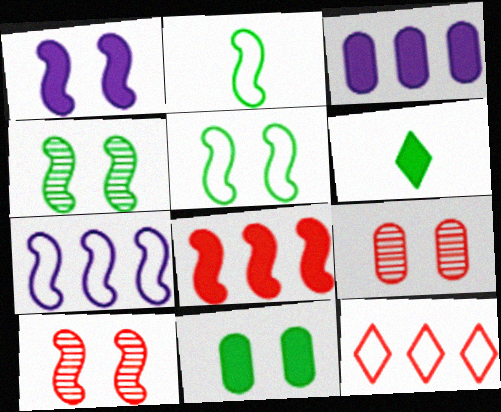[[1, 5, 10], 
[6, 7, 9]]